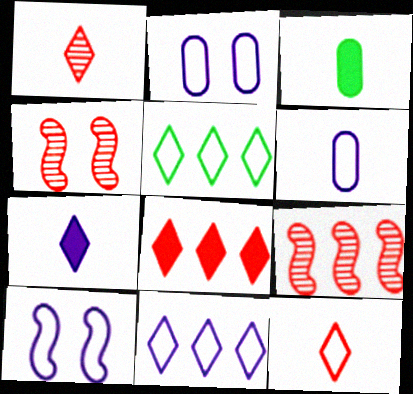[[3, 4, 11], 
[6, 10, 11]]